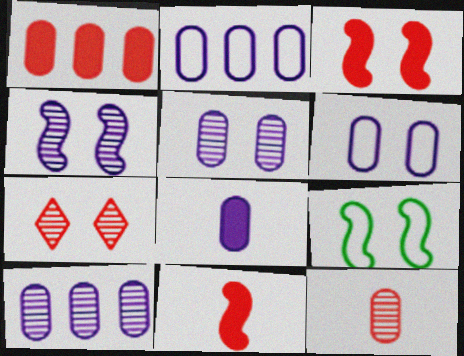[[2, 5, 8], 
[3, 4, 9], 
[6, 8, 10]]